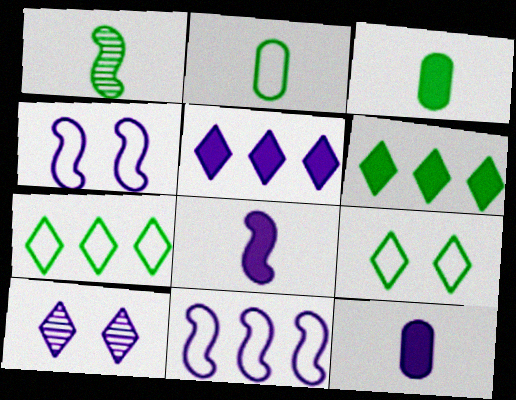[[10, 11, 12]]